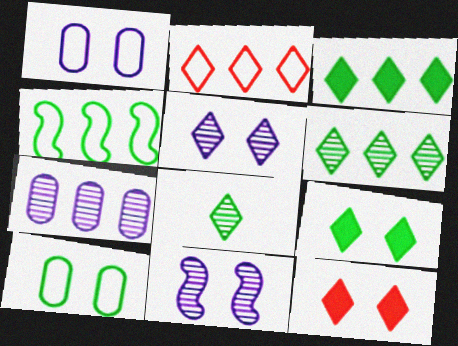[[10, 11, 12]]